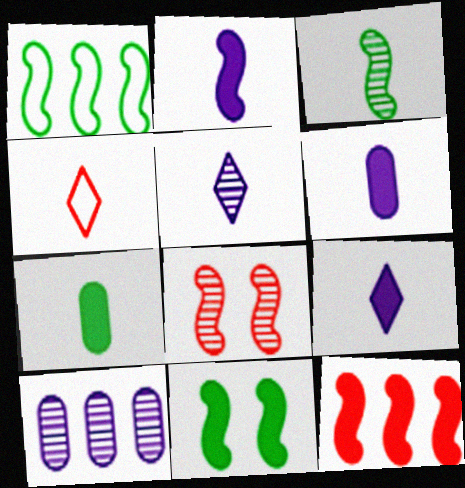[[1, 2, 8], 
[1, 3, 11], 
[2, 6, 9], 
[2, 11, 12], 
[3, 4, 6], 
[4, 10, 11]]